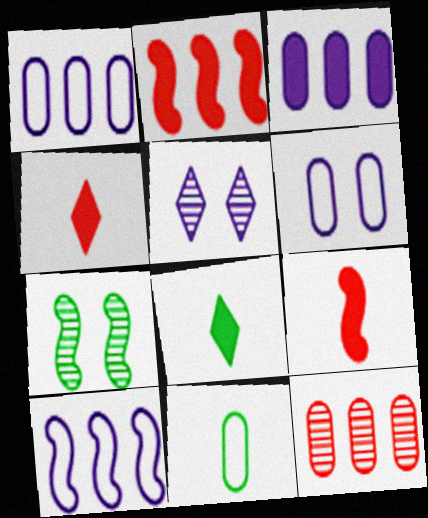[[1, 4, 7], 
[2, 5, 11], 
[7, 9, 10]]